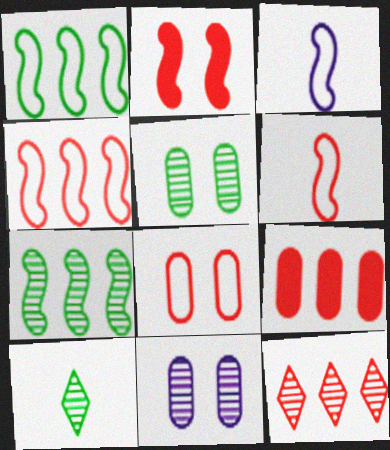[[2, 3, 7], 
[4, 9, 12], 
[5, 7, 10]]